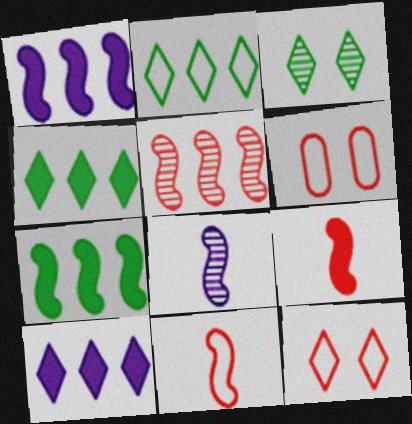[[4, 6, 8]]